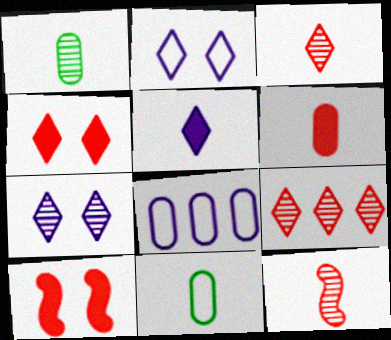[[5, 11, 12]]